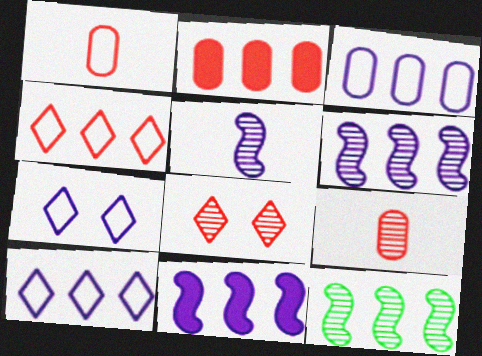[[2, 10, 12]]